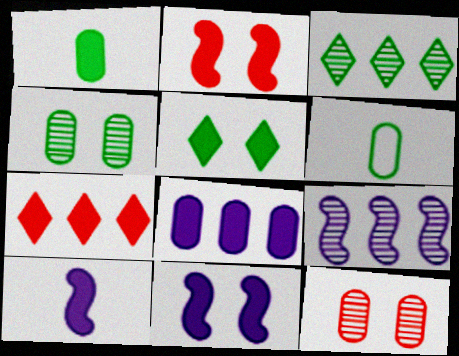[[1, 7, 11], 
[6, 8, 12]]